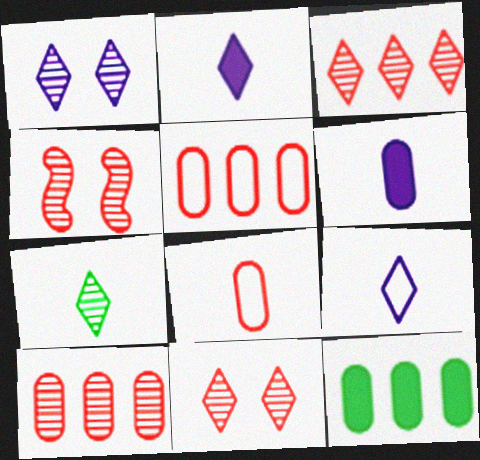[[1, 3, 7], 
[4, 9, 12]]